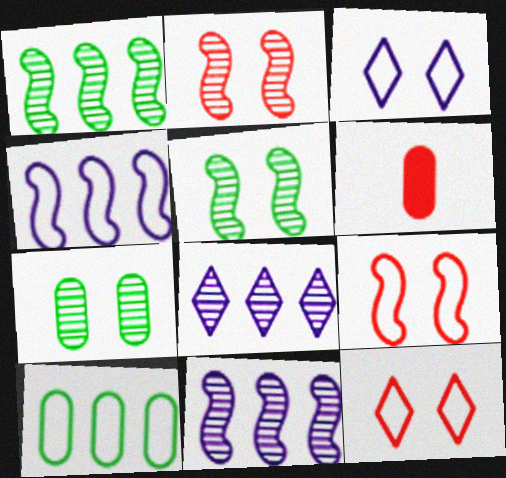[[1, 3, 6]]